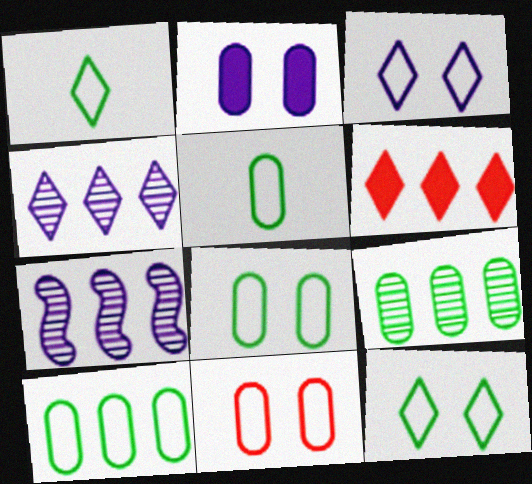[[5, 8, 10], 
[6, 7, 10]]